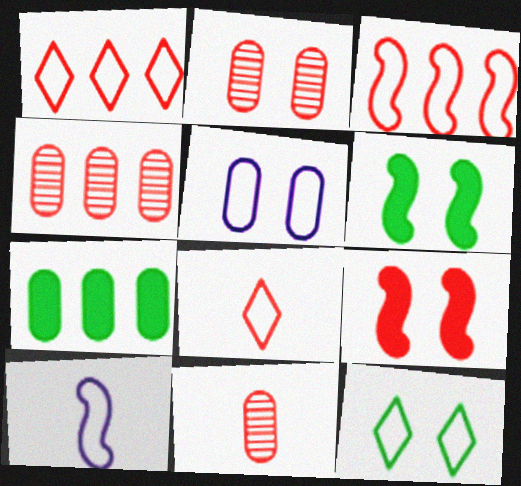[[1, 9, 11], 
[2, 4, 11], 
[4, 8, 9], 
[5, 7, 11]]